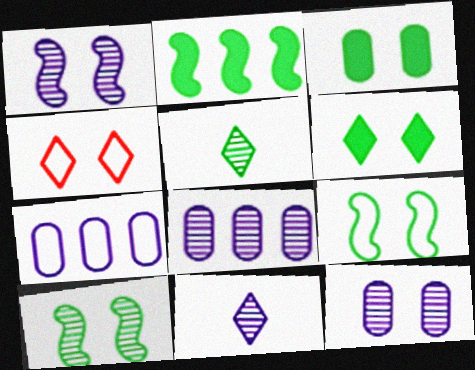[[1, 3, 4], 
[1, 8, 11]]